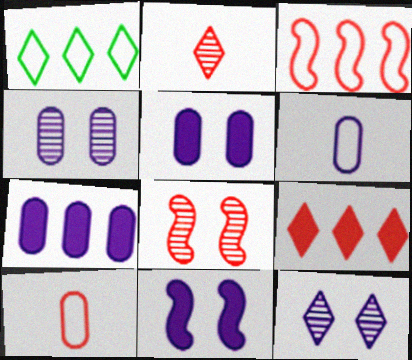[[4, 6, 7], 
[8, 9, 10]]